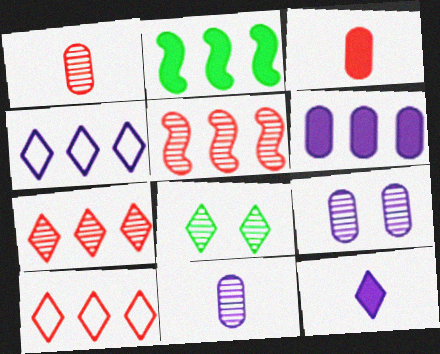[[5, 8, 11], 
[8, 10, 12]]